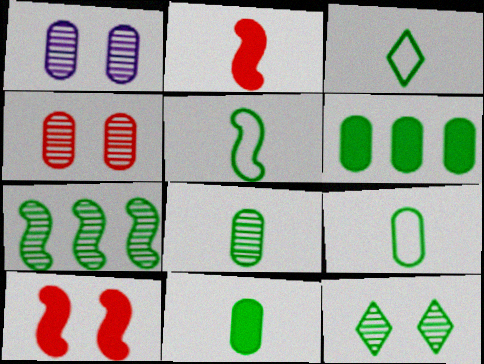[[3, 5, 9], 
[5, 6, 12], 
[7, 8, 12], 
[8, 9, 11]]